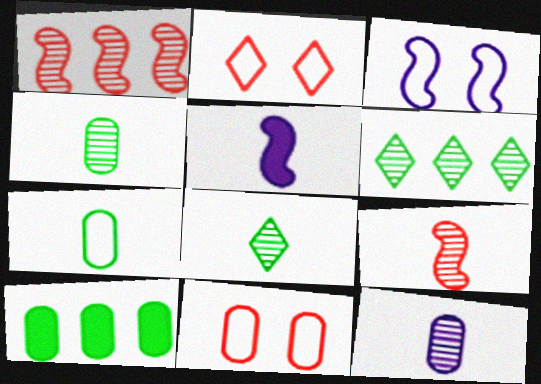[[5, 6, 11], 
[8, 9, 12], 
[10, 11, 12]]